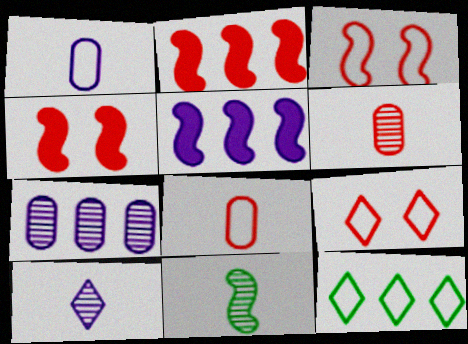[[1, 3, 12], 
[2, 6, 9], 
[2, 7, 12], 
[3, 5, 11], 
[6, 10, 11]]